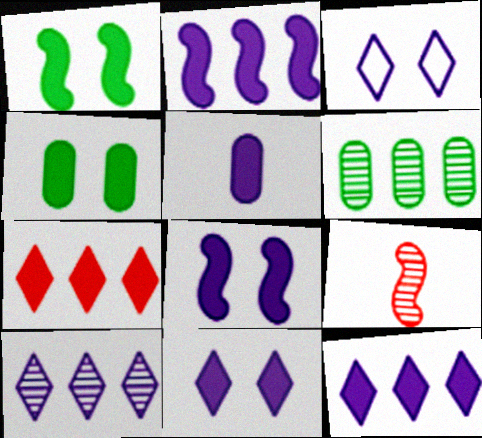[[1, 5, 7], 
[2, 5, 11], 
[5, 8, 12]]